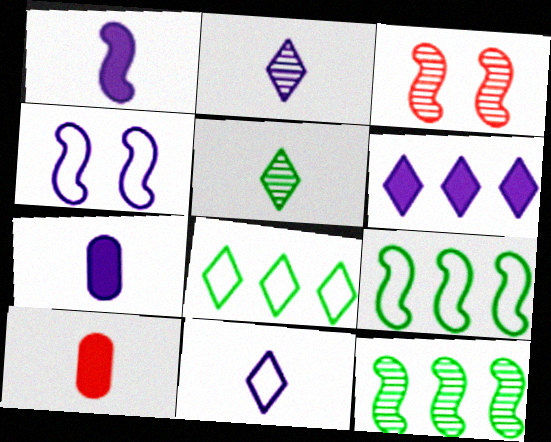[[1, 3, 9], 
[3, 7, 8]]